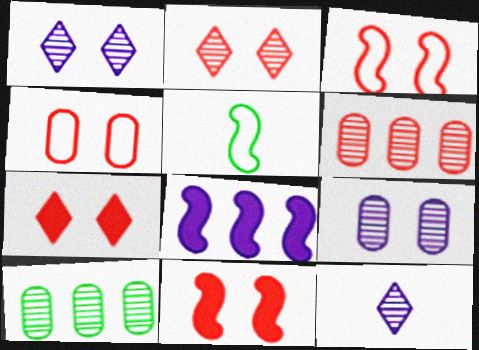[[2, 4, 11]]